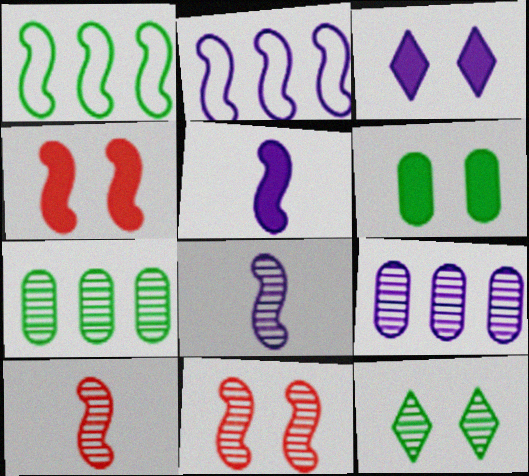[[1, 4, 8], 
[1, 5, 11], 
[3, 4, 6], 
[9, 10, 12]]